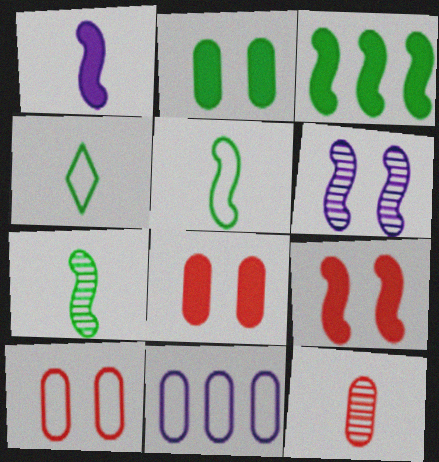[[1, 3, 9], 
[1, 4, 12], 
[2, 11, 12]]